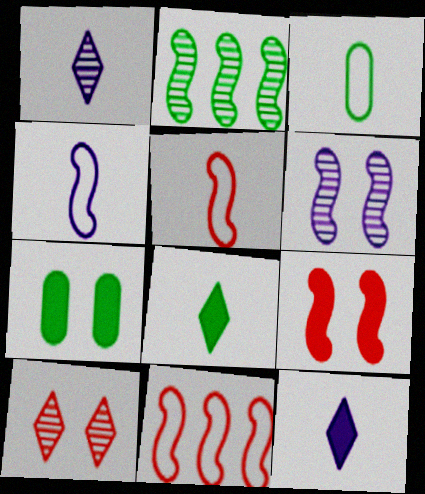[[1, 7, 11], 
[2, 4, 9]]